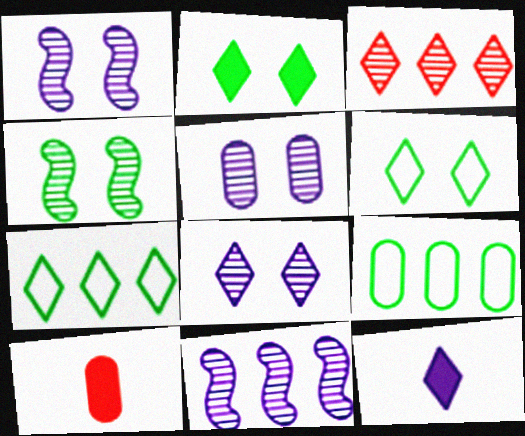[[1, 5, 8], 
[1, 7, 10], 
[3, 6, 12], 
[5, 9, 10], 
[6, 10, 11]]